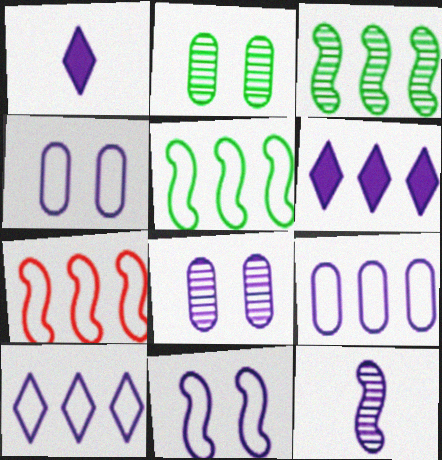[[1, 2, 7], 
[4, 6, 12]]